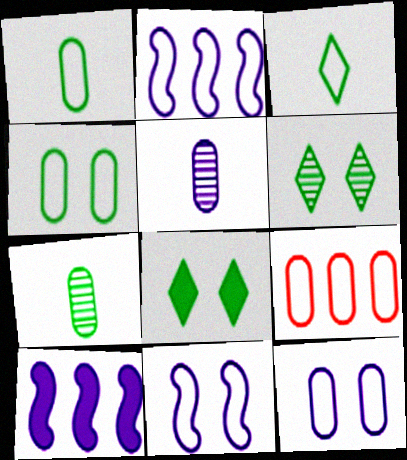[[1, 9, 12], 
[3, 9, 11]]